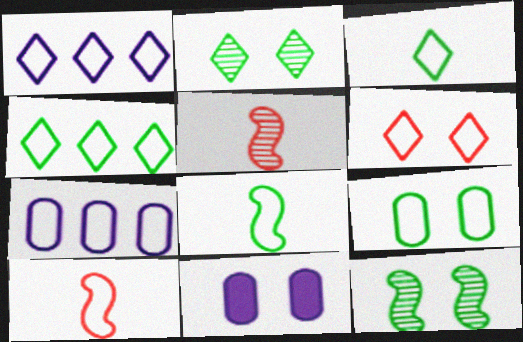[[1, 3, 6], 
[1, 9, 10], 
[4, 5, 11], 
[4, 8, 9], 
[6, 7, 8], 
[6, 11, 12]]